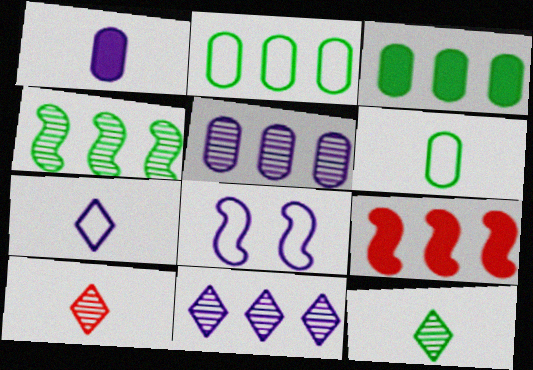[[1, 8, 11], 
[2, 9, 11], 
[3, 8, 10]]